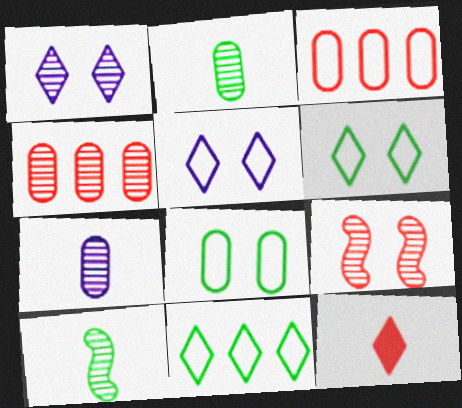[[1, 4, 10], 
[1, 11, 12], 
[3, 9, 12]]